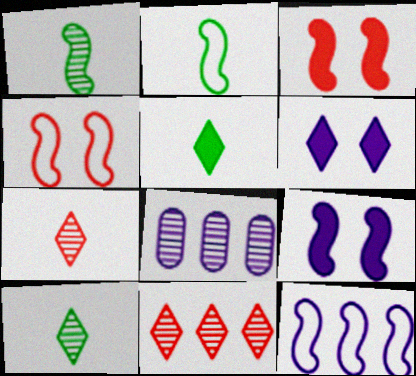[[1, 3, 12], 
[2, 4, 12], 
[4, 5, 8]]